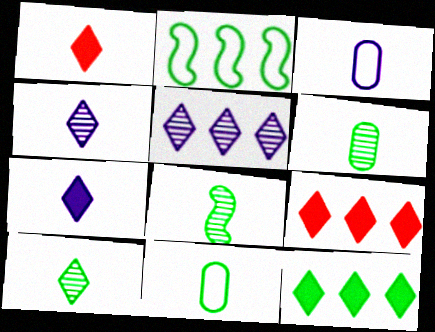[[1, 3, 8], 
[6, 8, 10]]